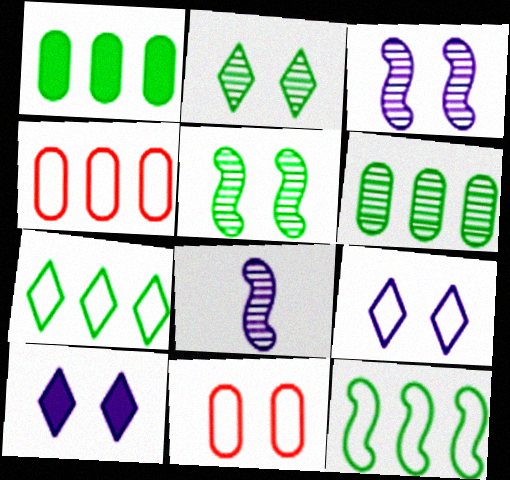[[5, 10, 11]]